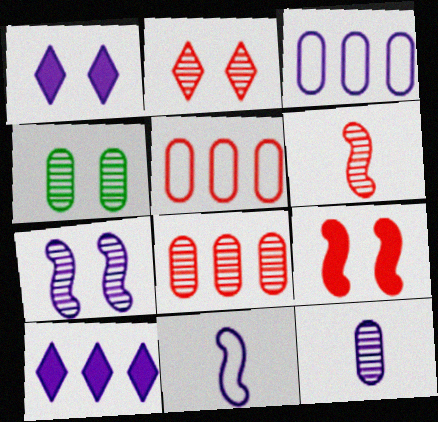[[2, 4, 7], 
[2, 6, 8], 
[4, 8, 12]]